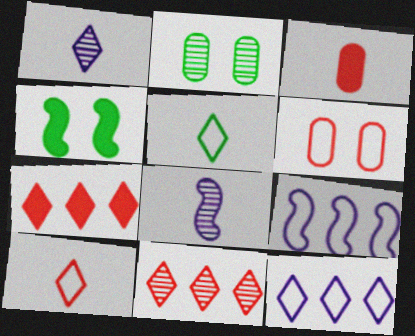[[2, 8, 11], 
[3, 5, 8], 
[5, 6, 9]]